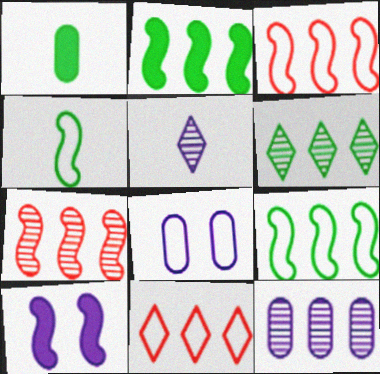[[2, 11, 12], 
[4, 7, 10], 
[4, 8, 11], 
[6, 7, 12]]